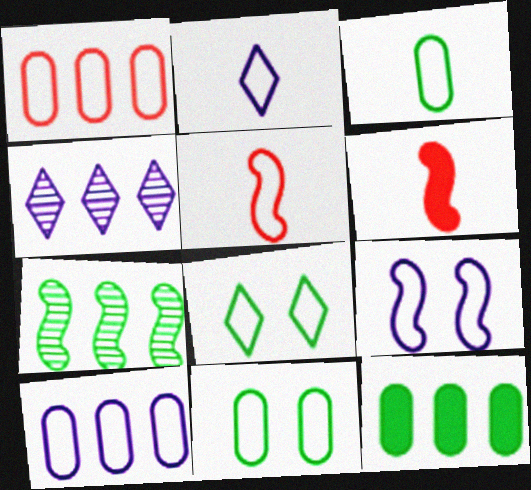[[2, 3, 5], 
[2, 9, 10], 
[4, 6, 11], 
[5, 8, 10], 
[6, 7, 9]]